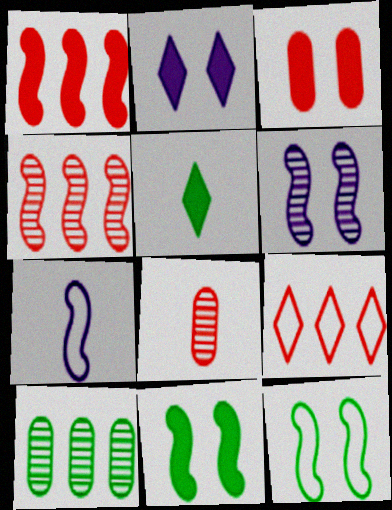[[2, 3, 11], 
[4, 7, 11], 
[5, 7, 8], 
[5, 10, 12]]